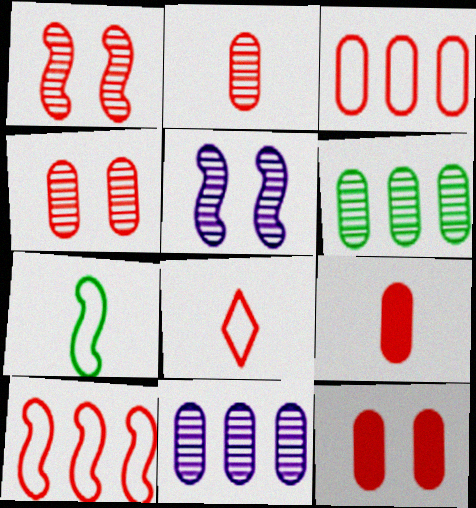[[2, 3, 12], 
[3, 4, 9]]